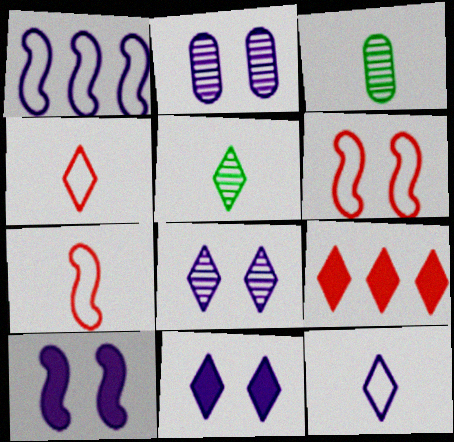[]